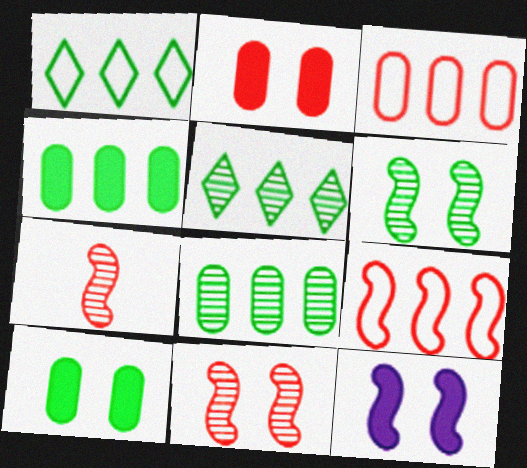[]